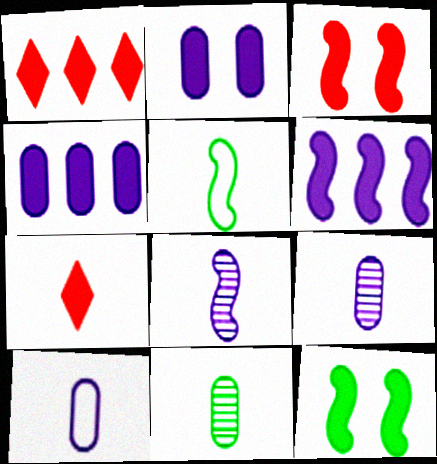[[4, 7, 12], 
[5, 7, 9]]